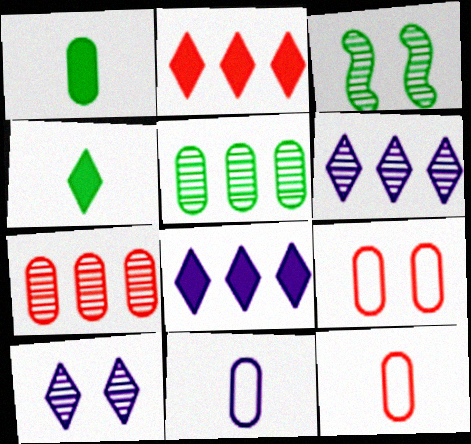[[2, 3, 11], 
[3, 8, 12]]